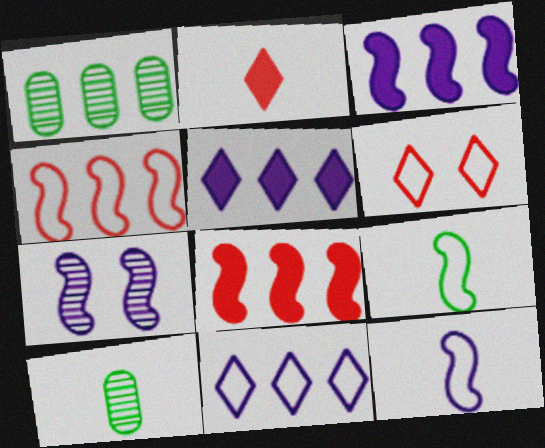[[1, 4, 5], 
[1, 8, 11], 
[2, 10, 12], 
[3, 6, 10], 
[3, 7, 12], 
[7, 8, 9]]